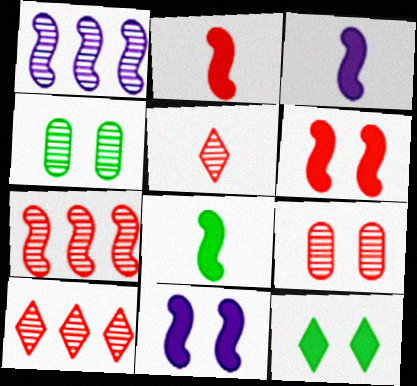[[1, 4, 5], 
[2, 3, 8], 
[5, 7, 9]]